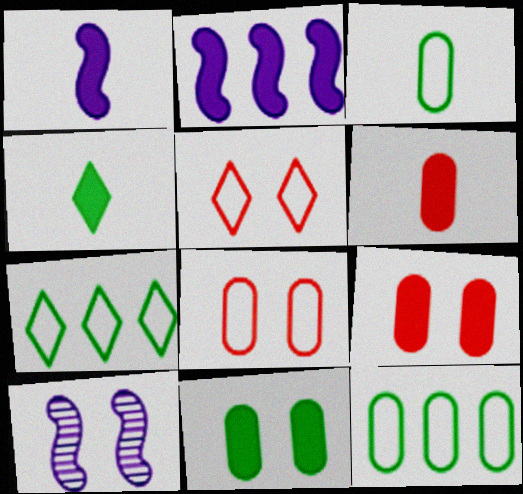[[1, 4, 6], 
[2, 4, 9], 
[5, 10, 11], 
[6, 7, 10]]